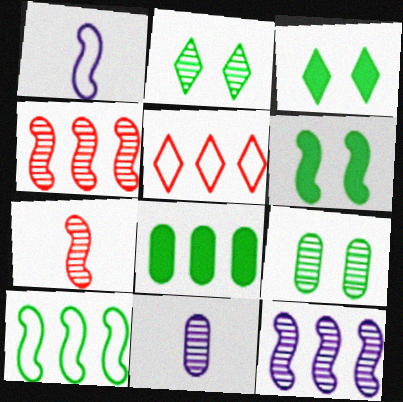[[1, 4, 6], 
[2, 4, 11], 
[5, 6, 11], 
[5, 8, 12]]